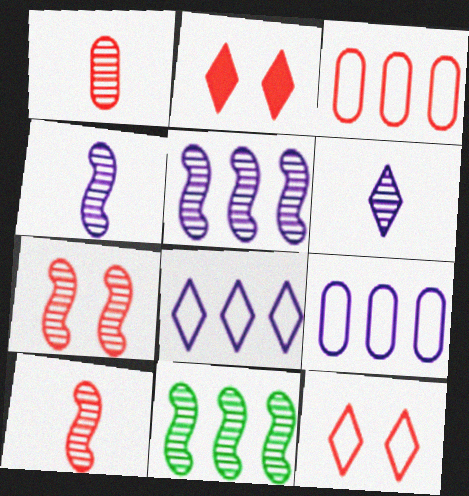[[2, 3, 10], 
[4, 7, 11]]